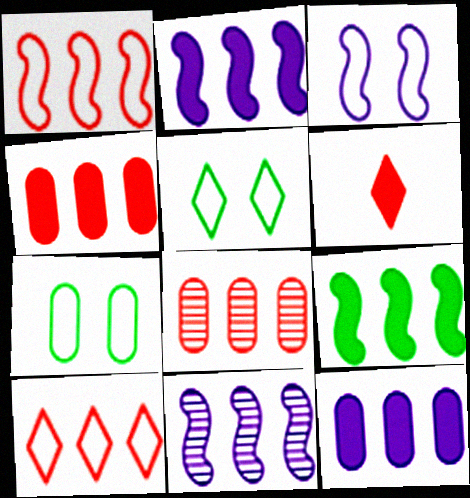[[1, 9, 11], 
[6, 7, 11]]